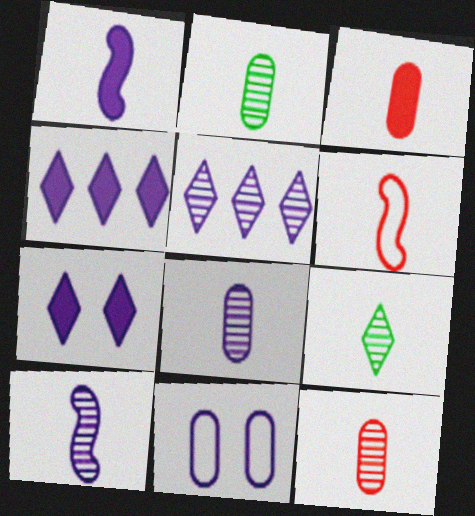[[1, 5, 11], 
[2, 8, 12], 
[4, 10, 11], 
[9, 10, 12]]